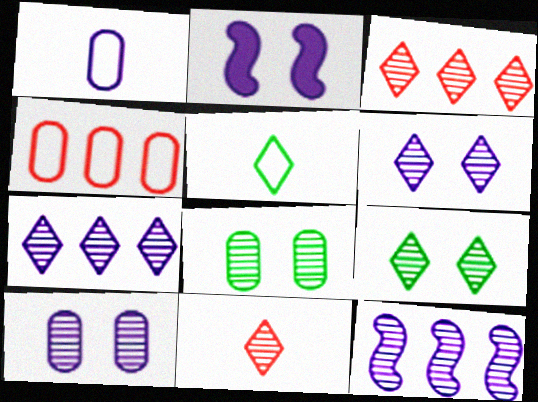[[1, 2, 7], 
[7, 9, 11], 
[8, 11, 12]]